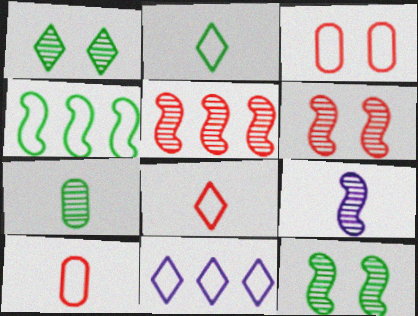[[5, 9, 12]]